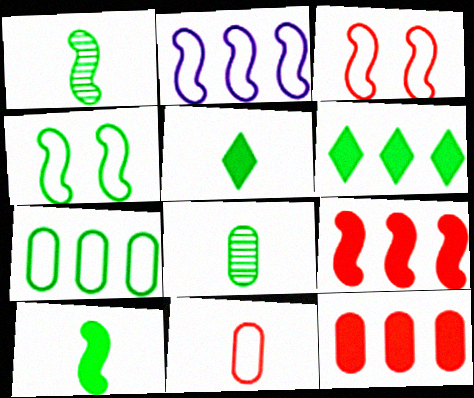[[4, 6, 8]]